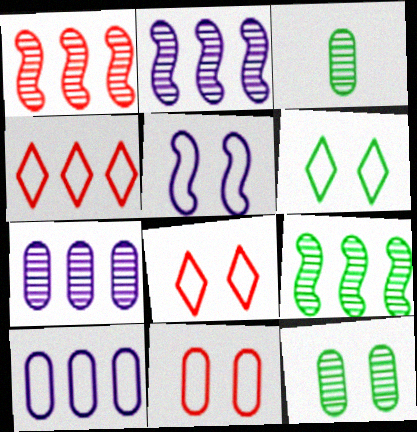[[1, 2, 9], 
[5, 6, 11]]